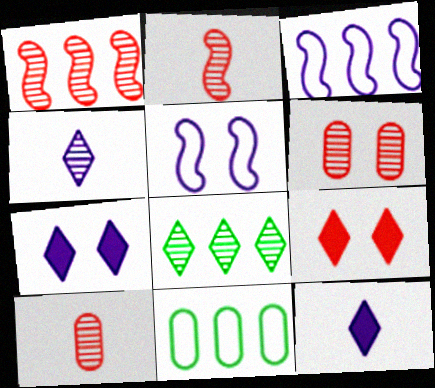[[2, 7, 11]]